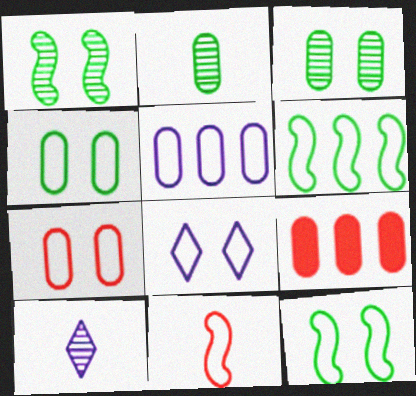[[7, 8, 12], 
[9, 10, 12]]